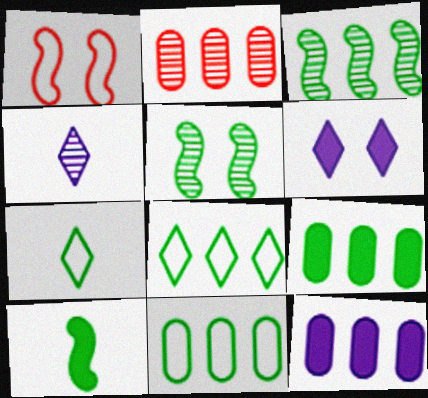[[1, 4, 9], 
[2, 4, 5], 
[2, 11, 12], 
[3, 8, 9], 
[5, 7, 9]]